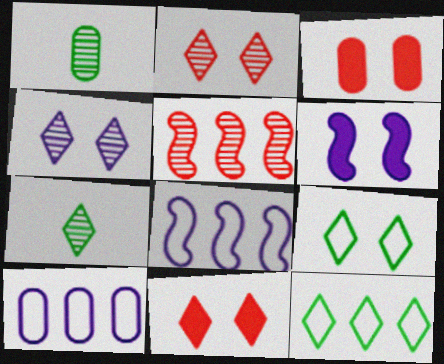[[1, 3, 10], 
[1, 4, 5], 
[1, 8, 11], 
[3, 7, 8], 
[4, 9, 11]]